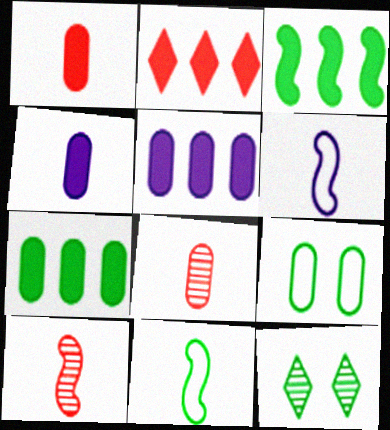[[2, 3, 5], 
[5, 8, 9], 
[7, 11, 12]]